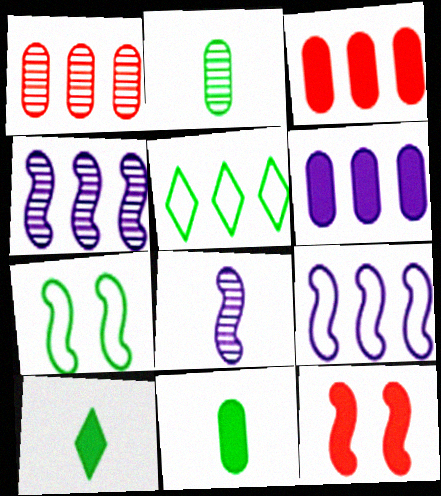[[3, 4, 5], 
[6, 10, 12]]